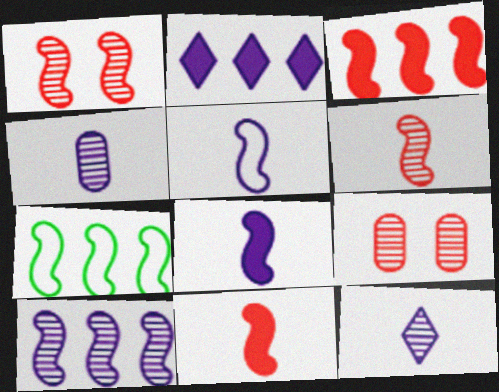[[1, 7, 8], 
[3, 7, 10]]